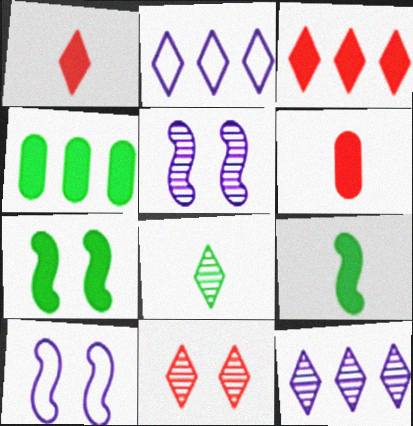[[8, 11, 12]]